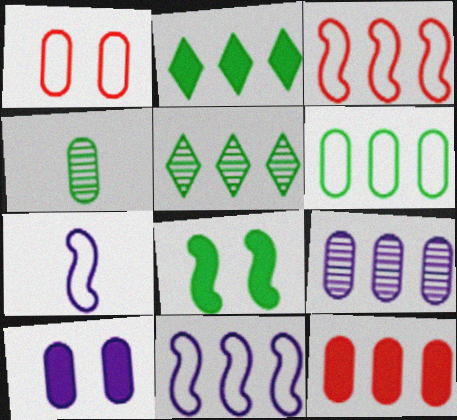[[2, 3, 9], 
[5, 11, 12], 
[6, 9, 12]]